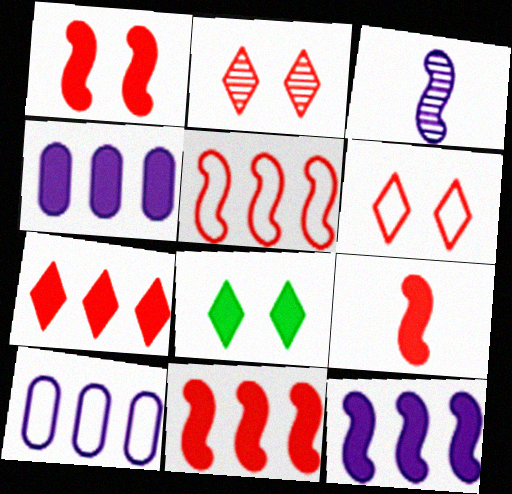[[1, 9, 11], 
[4, 8, 9]]